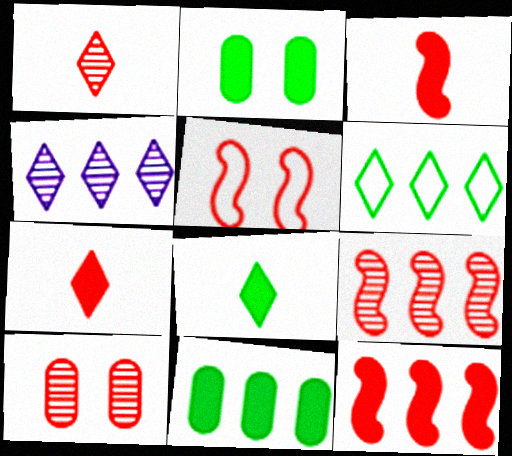[[1, 9, 10], 
[3, 5, 9]]